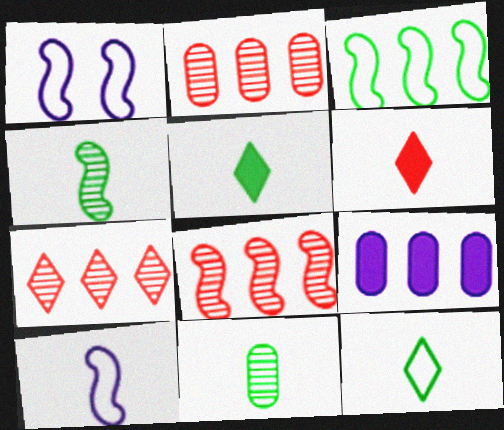[[1, 2, 5], 
[2, 7, 8], 
[3, 7, 9], 
[6, 10, 11]]